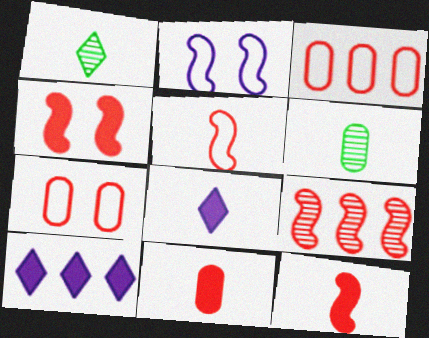[[4, 5, 9], 
[5, 6, 8]]